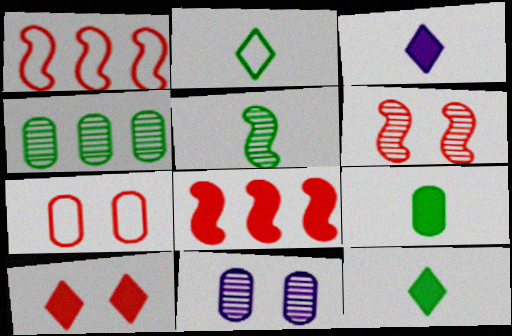[[1, 11, 12], 
[2, 5, 9], 
[2, 8, 11], 
[6, 7, 10]]